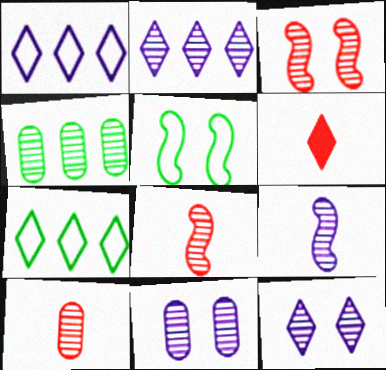[[2, 9, 11], 
[4, 8, 12], 
[4, 10, 11], 
[6, 7, 12]]